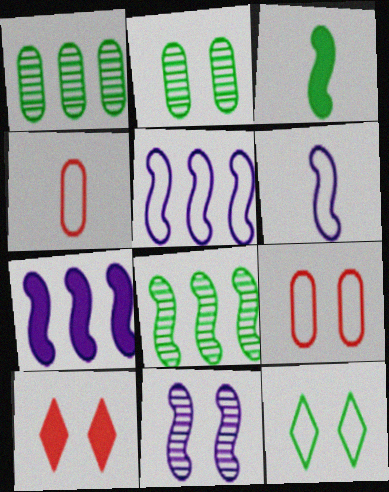[[1, 3, 12], 
[1, 6, 10], 
[4, 5, 12], 
[6, 7, 11]]